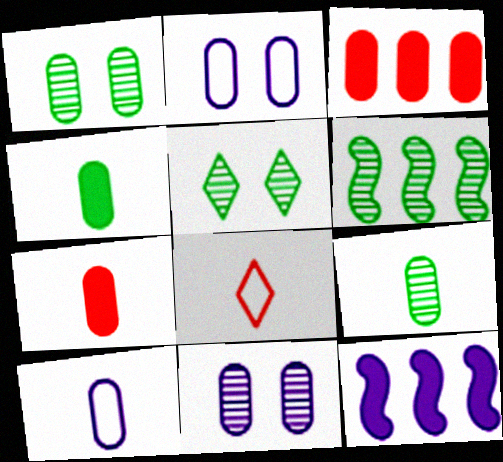[[1, 3, 10], 
[1, 8, 12], 
[2, 3, 9], 
[5, 6, 9], 
[7, 9, 10]]